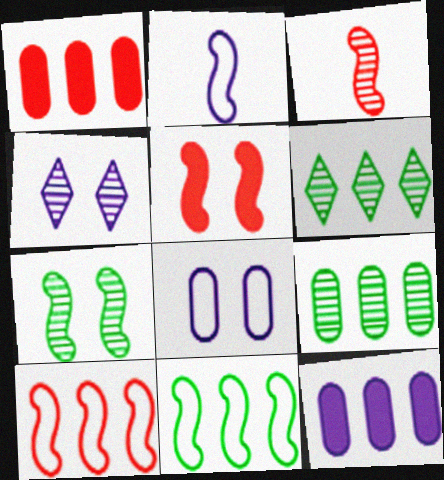[[2, 4, 12], 
[3, 4, 9], 
[3, 5, 10], 
[6, 10, 12]]